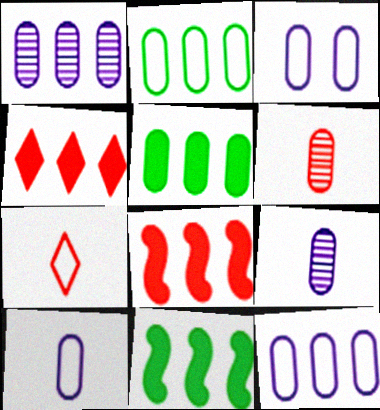[[3, 5, 6], 
[3, 10, 12]]